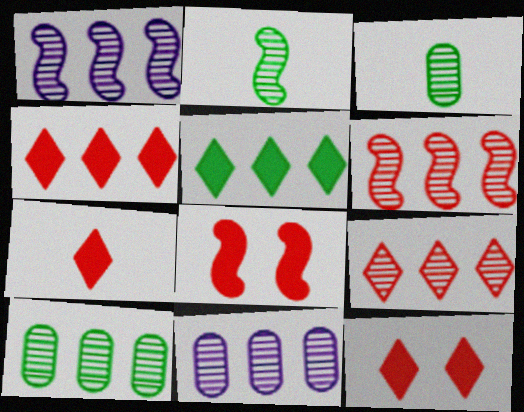[[1, 9, 10], 
[4, 7, 12]]